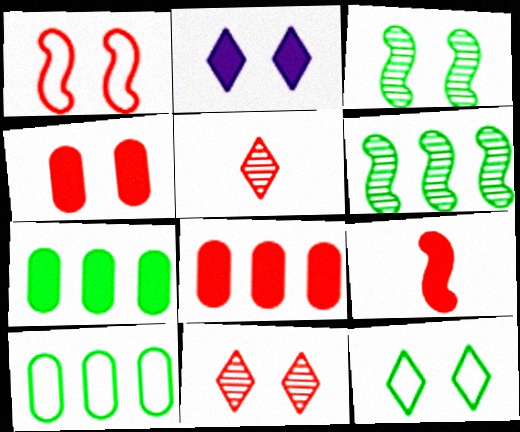[[1, 4, 11], 
[1, 5, 8], 
[2, 7, 9], 
[2, 11, 12]]